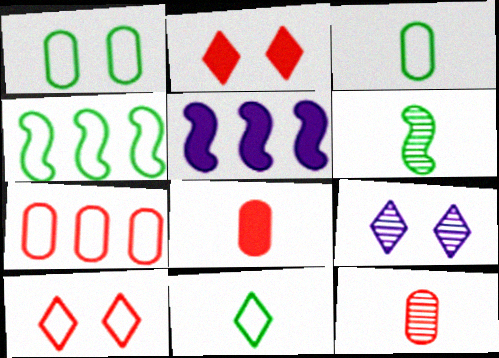[[1, 4, 11], 
[4, 8, 9]]